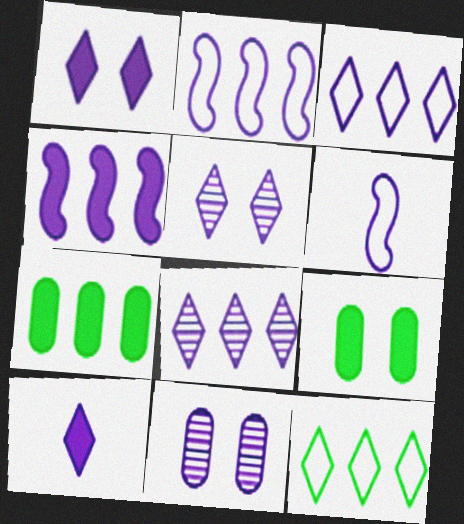[[2, 10, 11], 
[3, 5, 10]]